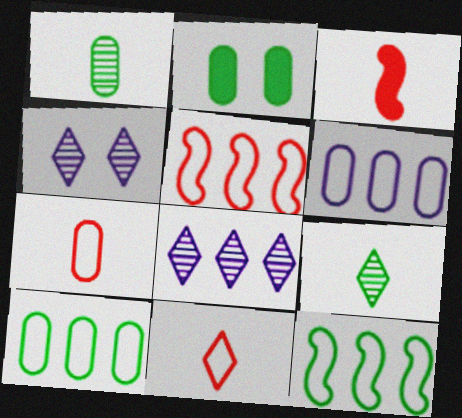[[1, 2, 10], 
[2, 9, 12], 
[3, 4, 10]]